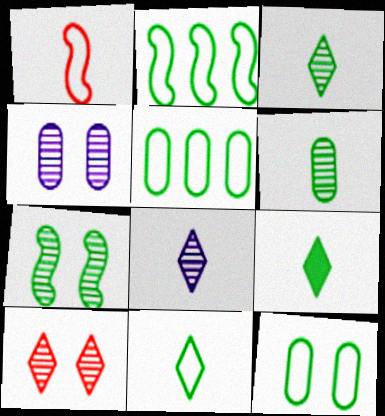[[2, 11, 12], 
[3, 9, 11], 
[4, 7, 10], 
[5, 7, 9]]